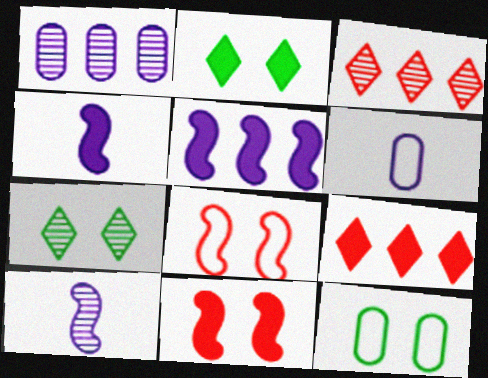[[3, 4, 12], 
[9, 10, 12]]